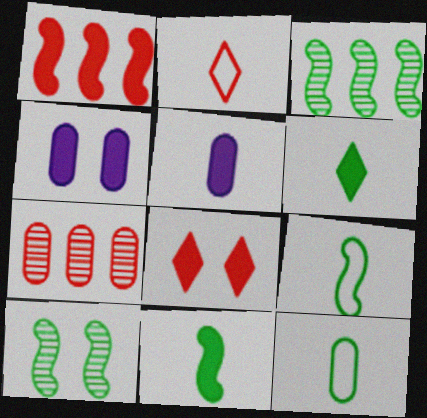[[1, 4, 6], 
[2, 3, 4], 
[4, 7, 12]]